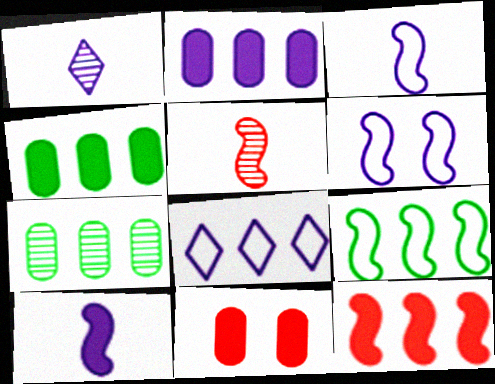[[1, 2, 6], 
[1, 9, 11], 
[7, 8, 12]]